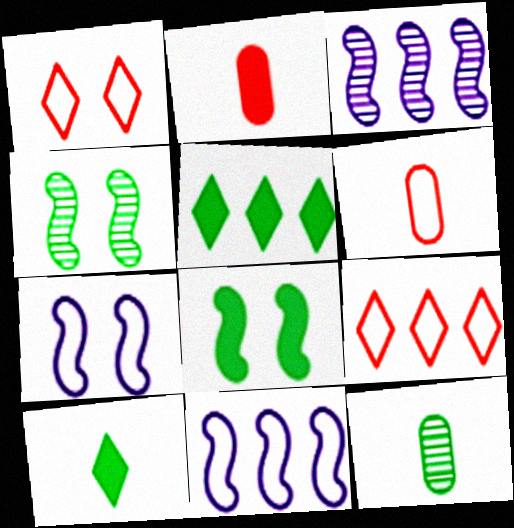[]